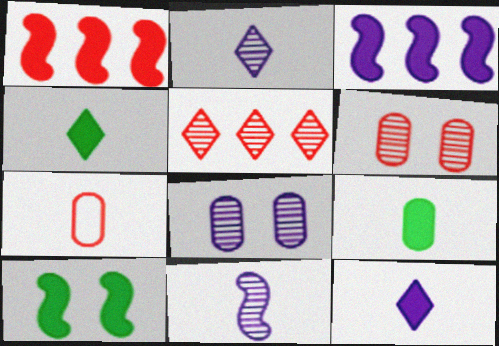[[4, 7, 11]]